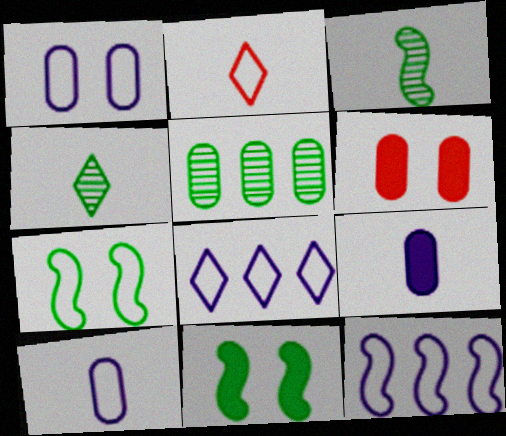[[2, 3, 9], 
[3, 6, 8], 
[4, 6, 12], 
[5, 6, 10]]